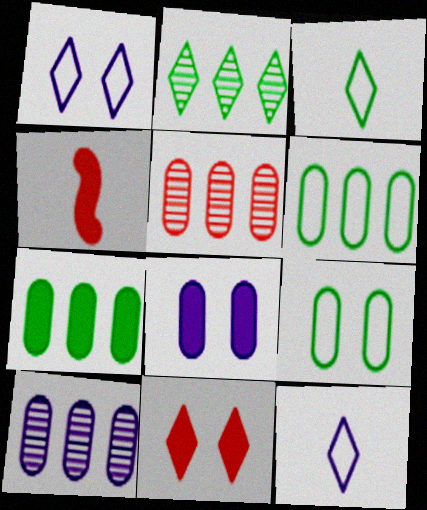[[2, 11, 12]]